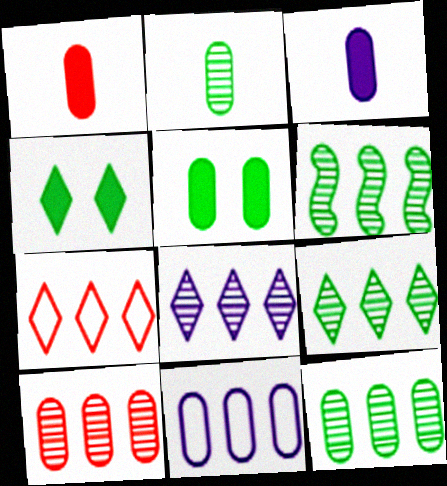[[6, 8, 10], 
[6, 9, 12]]